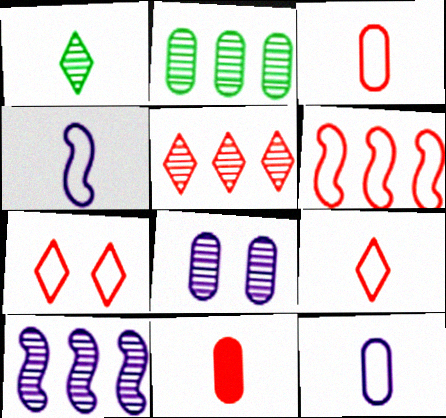[[1, 4, 11], 
[2, 5, 10], 
[3, 6, 7]]